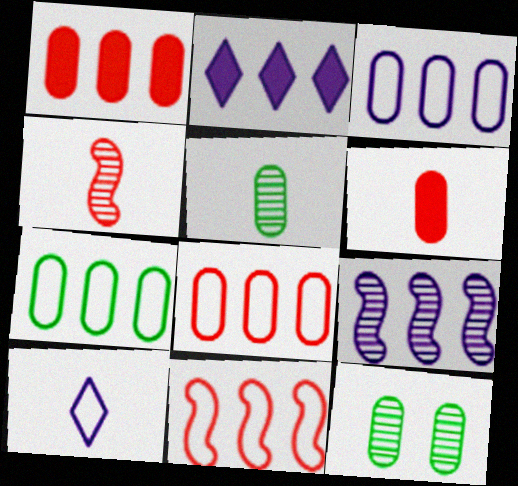[[2, 3, 9], 
[3, 6, 12], 
[3, 7, 8]]